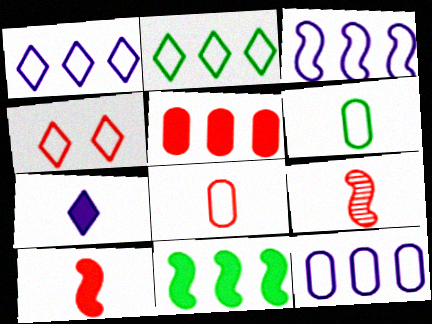[[1, 3, 12], 
[3, 4, 6], 
[4, 5, 9], 
[6, 7, 9]]